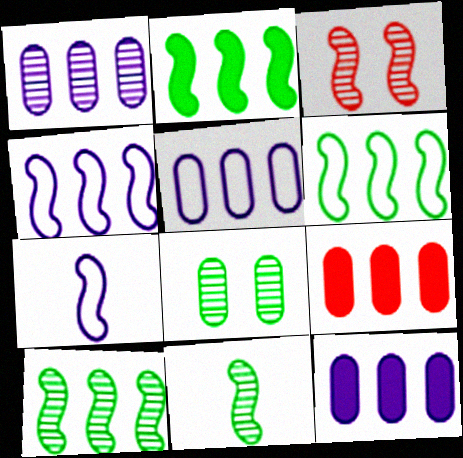[[1, 5, 12], 
[2, 3, 7], 
[2, 6, 10]]